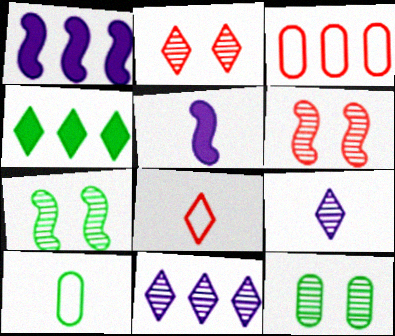[[1, 2, 10], 
[1, 8, 12], 
[4, 7, 10]]